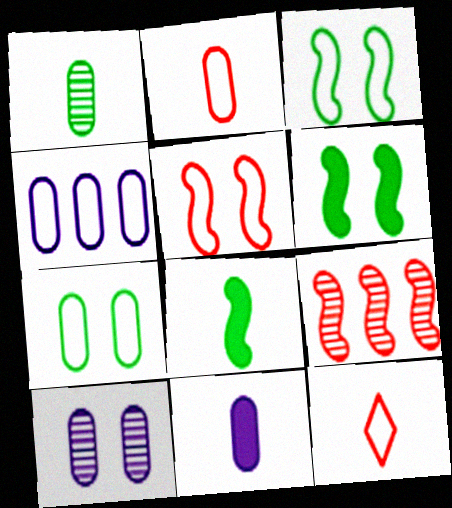[[1, 2, 11], 
[2, 4, 7], 
[3, 4, 12], 
[4, 10, 11]]